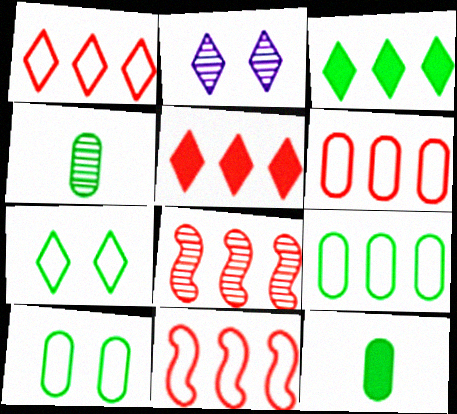[[1, 6, 11], 
[2, 4, 8], 
[2, 11, 12], 
[5, 6, 8]]